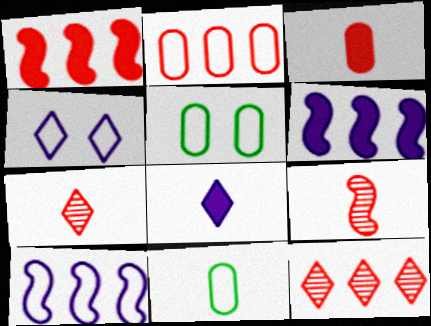[[1, 2, 12], 
[5, 6, 7], 
[8, 9, 11]]